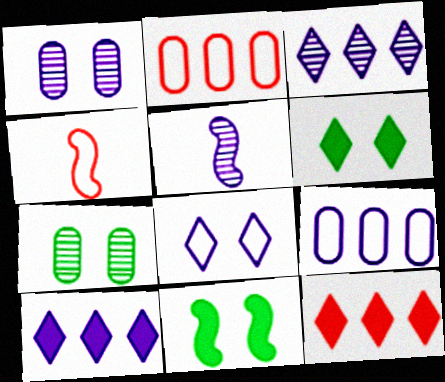[[1, 3, 5], 
[2, 5, 6], 
[4, 7, 10]]